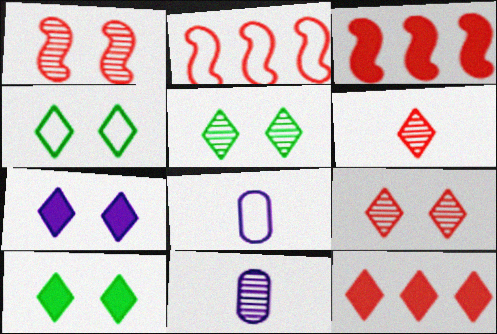[[2, 4, 8], 
[2, 10, 11], 
[3, 4, 11], 
[3, 5, 8], 
[4, 5, 10], 
[4, 7, 9]]